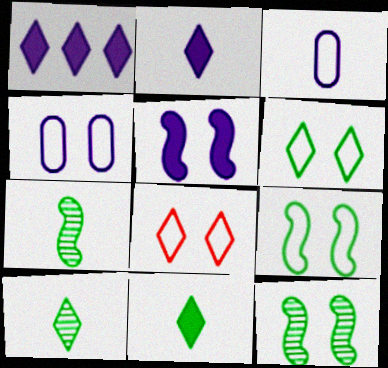[[1, 8, 10], 
[4, 8, 9]]